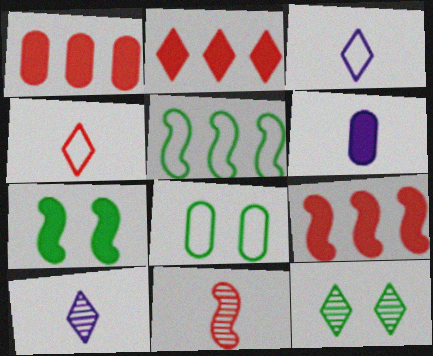[[1, 2, 9], 
[2, 3, 12], 
[2, 6, 7], 
[7, 8, 12], 
[8, 9, 10]]